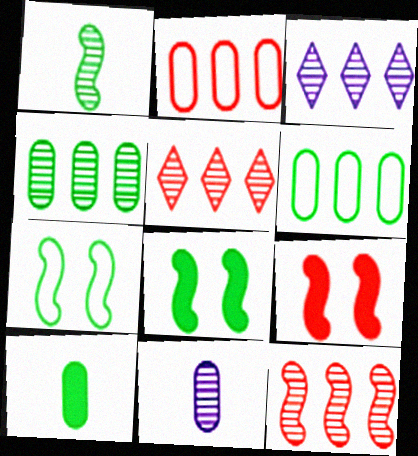[[3, 4, 12]]